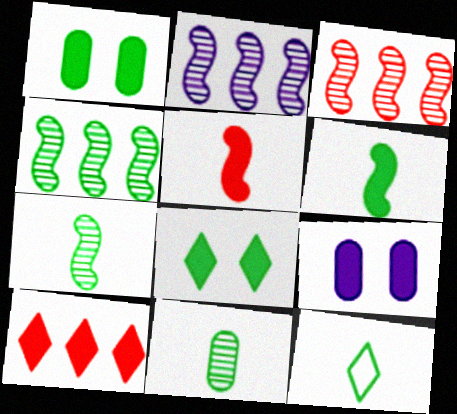[[1, 4, 12], 
[2, 3, 4], 
[3, 9, 12], 
[6, 9, 10], 
[6, 11, 12]]